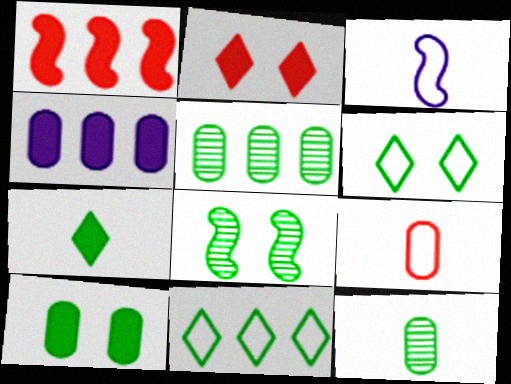[[1, 3, 8], 
[2, 3, 5], 
[6, 8, 10]]